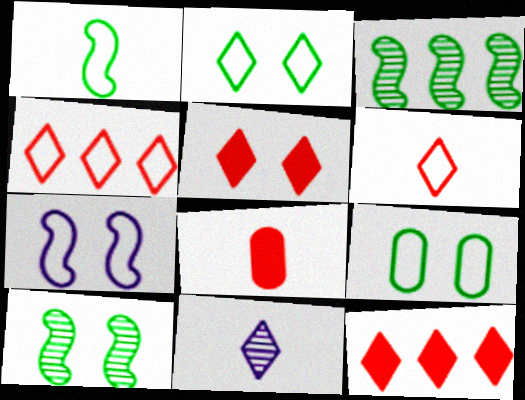[[1, 8, 11], 
[2, 11, 12]]